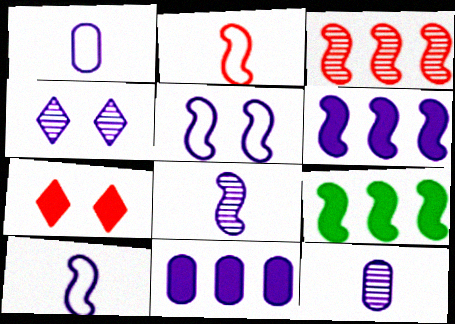[[1, 4, 6], 
[4, 10, 11], 
[5, 6, 8]]